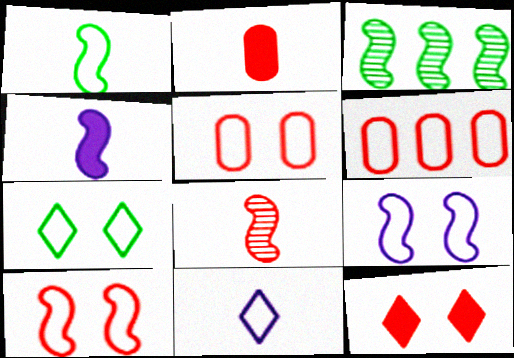[[1, 4, 8], 
[3, 4, 10], 
[5, 7, 9], 
[6, 8, 12]]